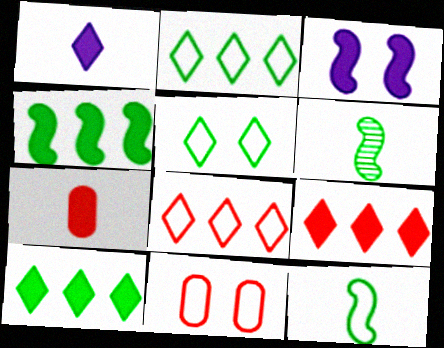[[3, 7, 10]]